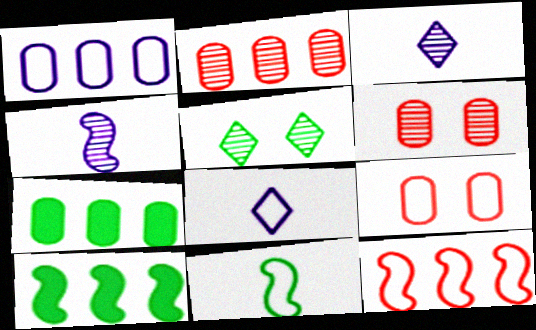[[1, 2, 7], 
[2, 4, 5], 
[3, 9, 10], 
[5, 7, 11], 
[6, 8, 10]]